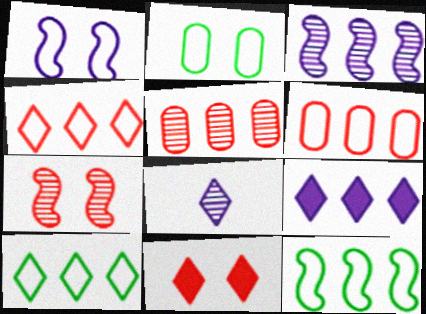[[5, 9, 12], 
[8, 10, 11]]